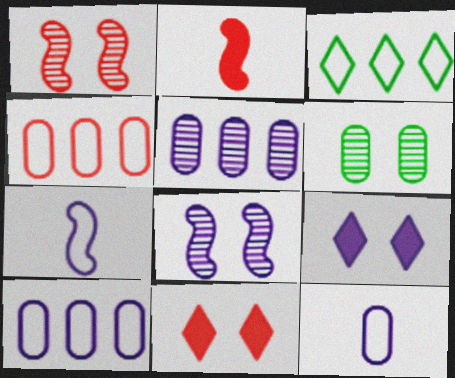[[5, 7, 9]]